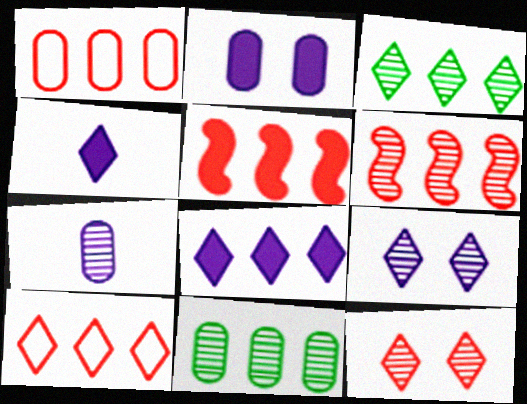[[3, 8, 10]]